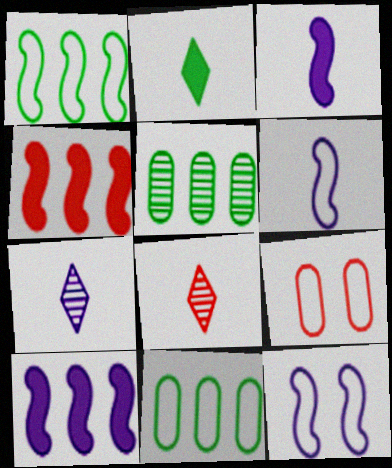[[4, 8, 9]]